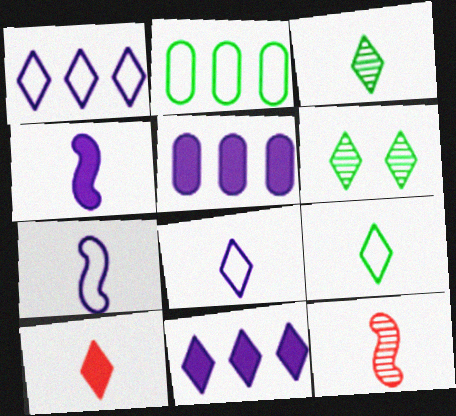[[1, 6, 10], 
[3, 8, 10]]